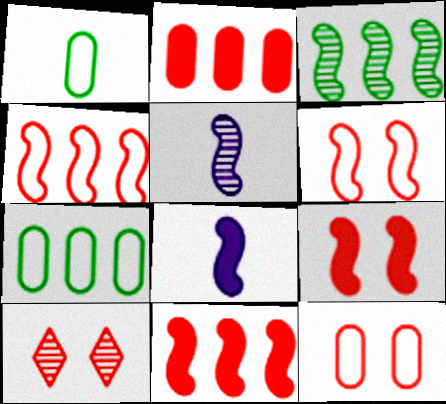[[3, 6, 8], 
[7, 8, 10], 
[9, 10, 12]]